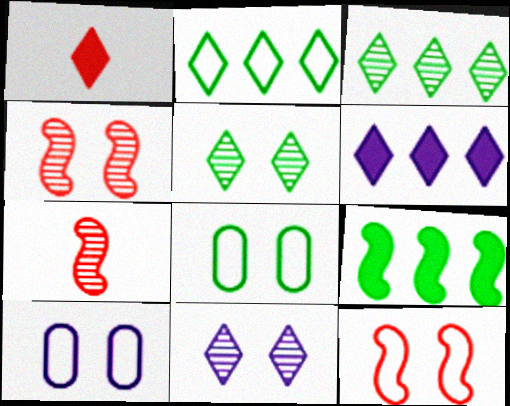[[1, 2, 11], 
[6, 7, 8]]